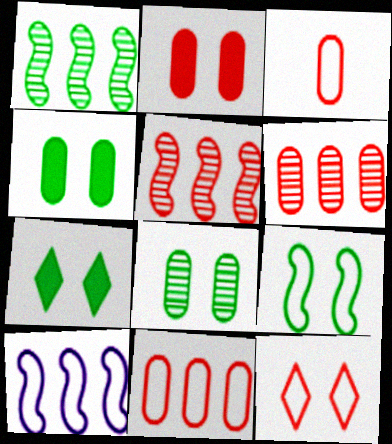[[2, 3, 6], 
[7, 8, 9]]